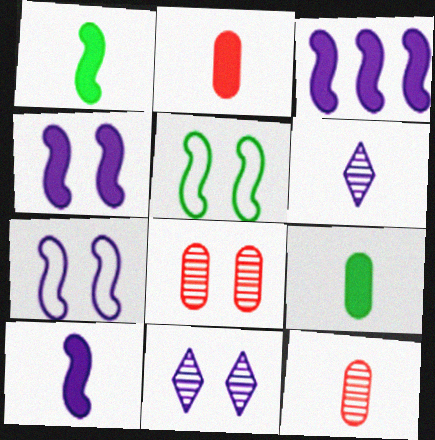[[3, 4, 10]]